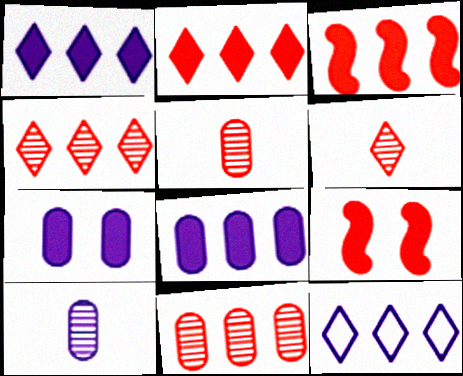[]